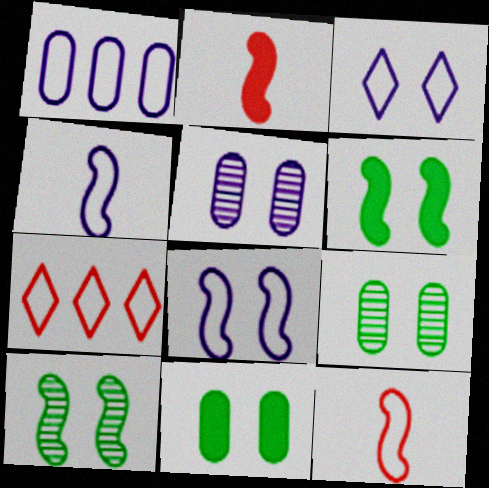[[1, 3, 4]]